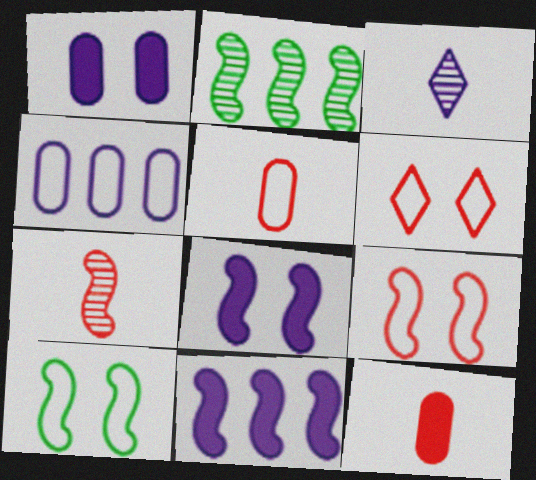[[3, 4, 8], 
[7, 10, 11]]